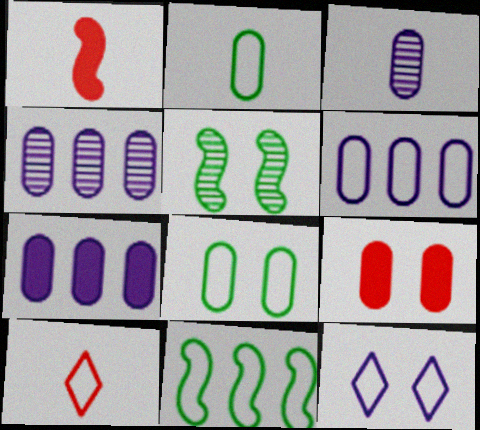[[2, 4, 9], 
[4, 6, 7], 
[5, 7, 10], 
[5, 9, 12]]